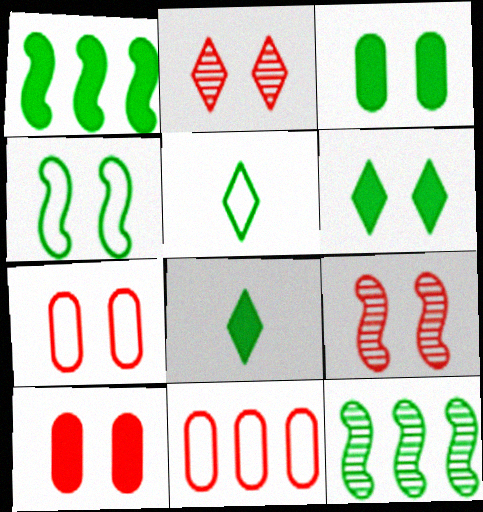[[1, 3, 8], 
[3, 5, 12]]